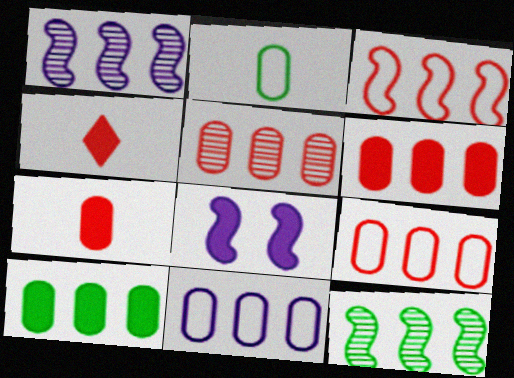[[4, 8, 10], 
[5, 6, 9], 
[5, 10, 11]]